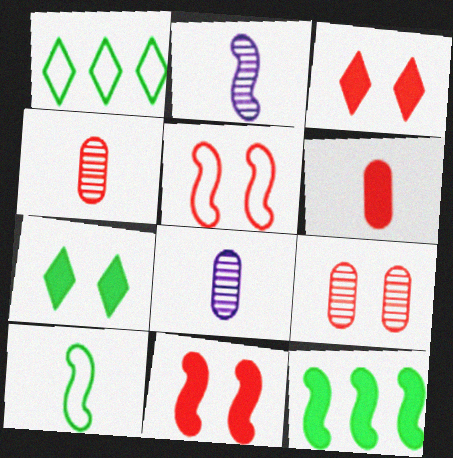[[1, 8, 11], 
[2, 5, 12], 
[3, 5, 9]]